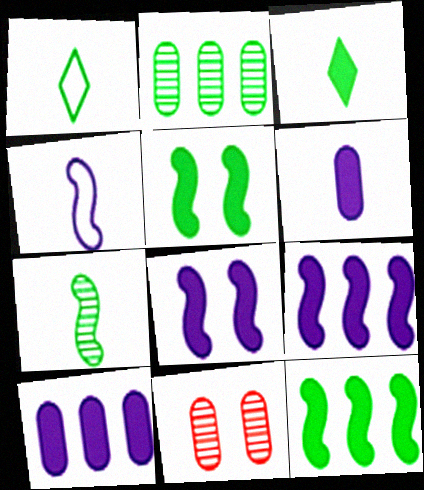[[1, 2, 5], 
[1, 9, 11]]